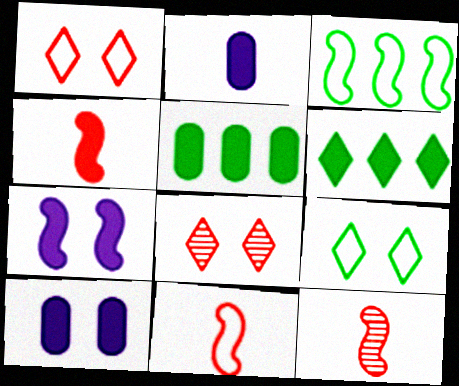[[2, 3, 8], 
[3, 7, 12], 
[4, 6, 10], 
[4, 11, 12]]